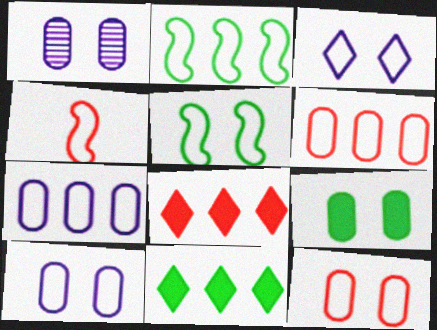[[1, 4, 11], 
[1, 9, 12], 
[3, 5, 12]]